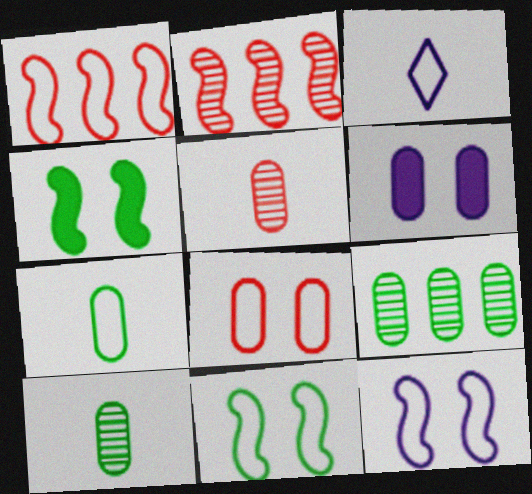[]